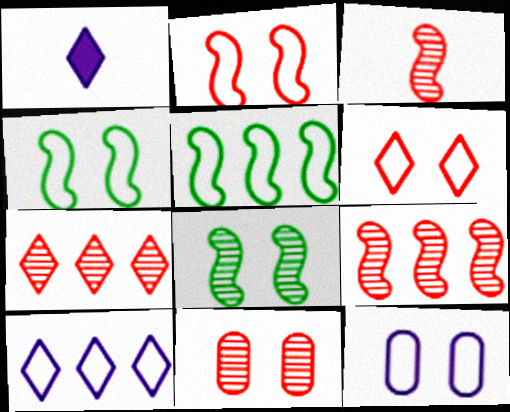[[1, 5, 11], 
[3, 7, 11], 
[4, 6, 12]]